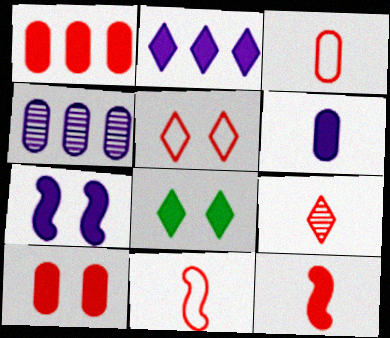[[2, 6, 7], 
[3, 9, 12], 
[4, 8, 11], 
[7, 8, 10]]